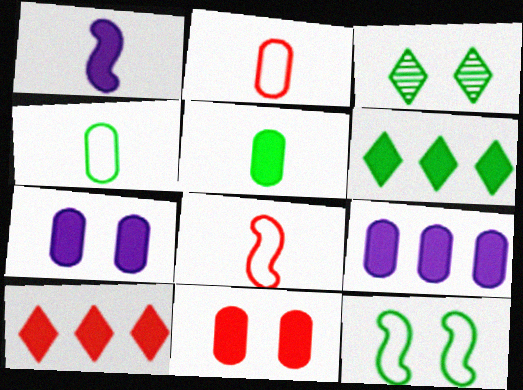[[1, 6, 11], 
[3, 8, 9], 
[5, 9, 11]]